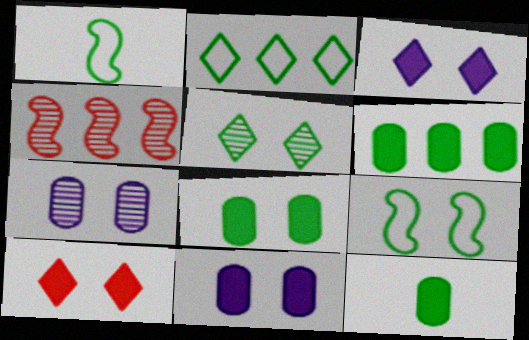[[1, 5, 6], 
[5, 8, 9], 
[6, 8, 12], 
[7, 9, 10]]